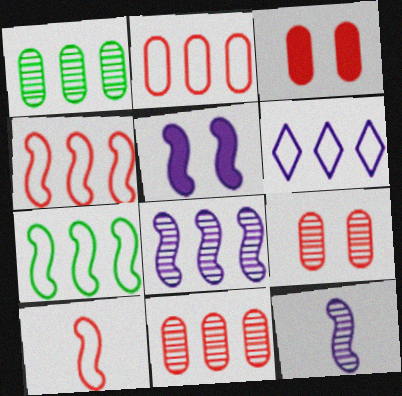[[2, 6, 7]]